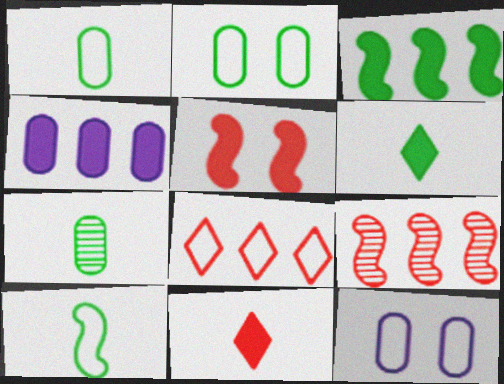[[4, 5, 6], 
[6, 7, 10], 
[6, 9, 12], 
[8, 10, 12]]